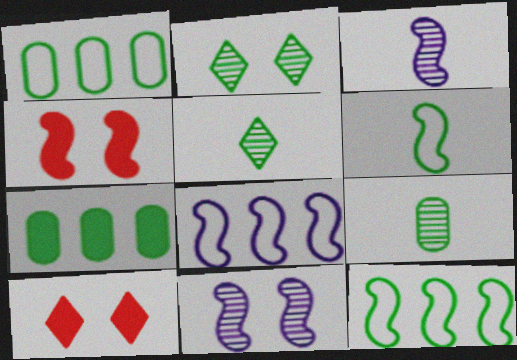[[1, 3, 10], 
[2, 6, 7], 
[3, 4, 12], 
[8, 9, 10]]